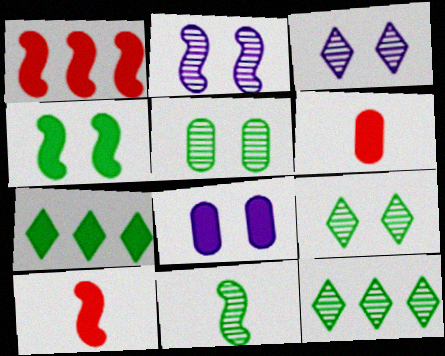[[5, 11, 12], 
[7, 8, 10]]